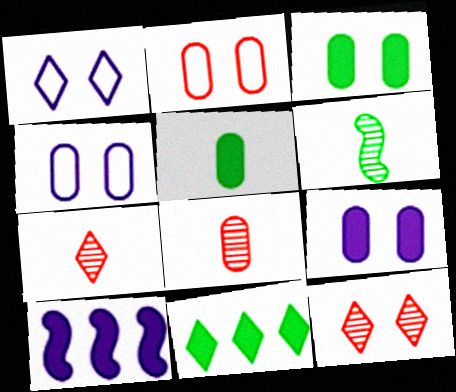[[1, 7, 11]]